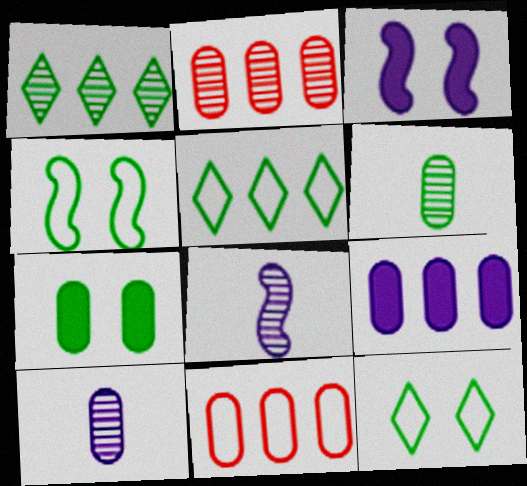[[7, 10, 11]]